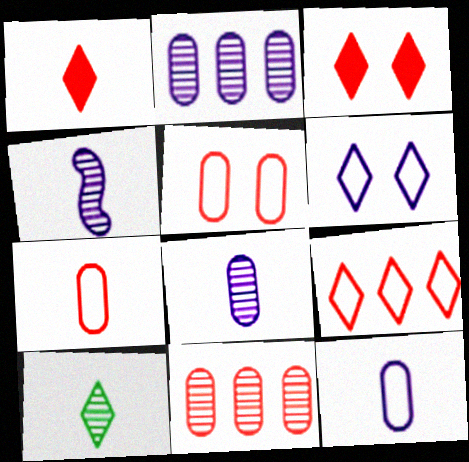[]